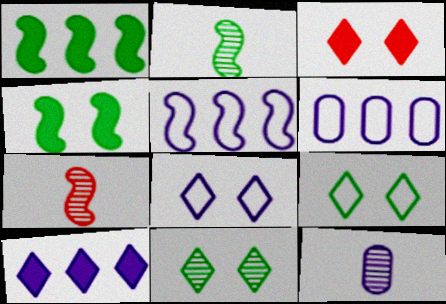[[2, 3, 6], 
[3, 8, 11], 
[4, 5, 7]]